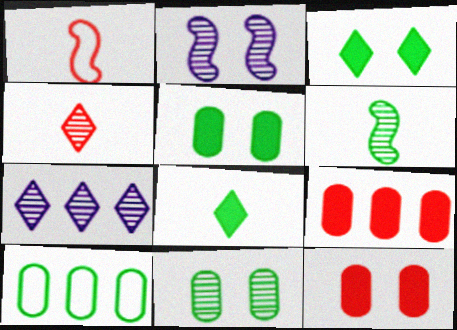[[1, 5, 7], 
[3, 6, 10]]